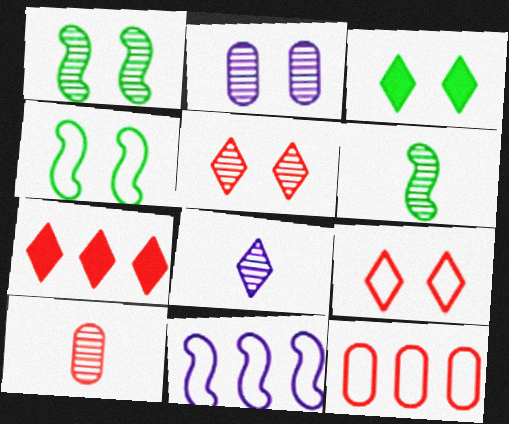[[1, 2, 5], 
[3, 10, 11], 
[6, 8, 10]]